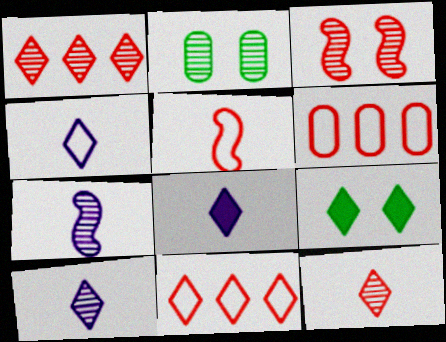[[1, 2, 7], 
[1, 4, 9], 
[4, 8, 10], 
[6, 7, 9], 
[9, 10, 11]]